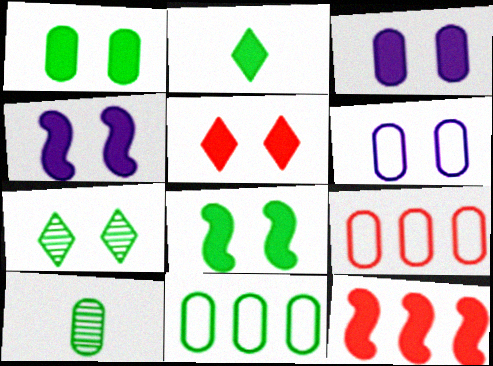[[1, 4, 5], 
[1, 10, 11], 
[2, 3, 12], 
[3, 5, 8], 
[3, 9, 10]]